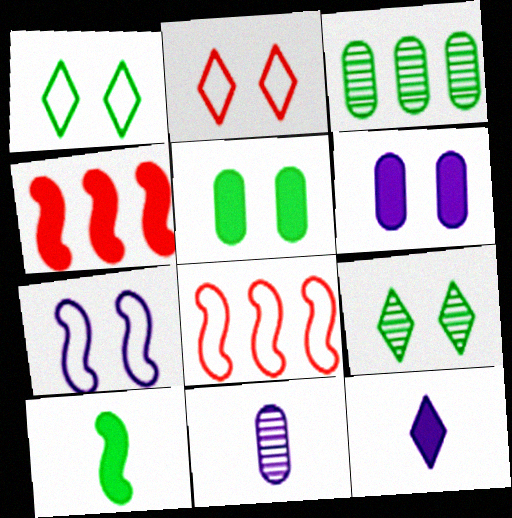[[1, 3, 10], 
[1, 4, 11], 
[4, 5, 12]]